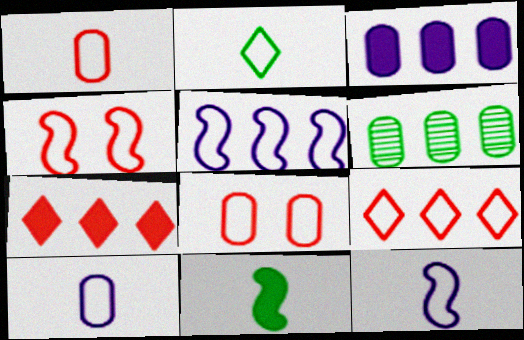[[1, 2, 12], 
[1, 4, 9], 
[2, 5, 8], 
[5, 6, 7]]